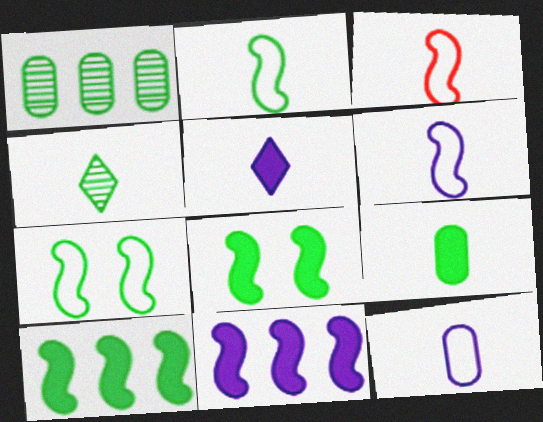[[2, 3, 6], 
[2, 4, 9]]